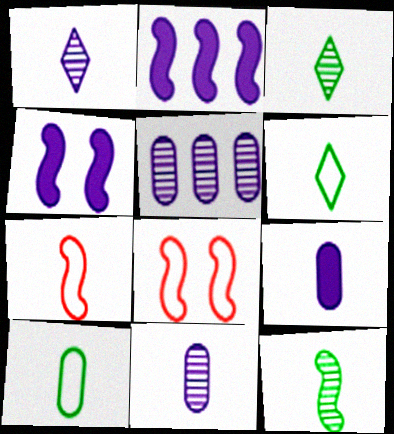[[2, 8, 12], 
[3, 7, 9]]